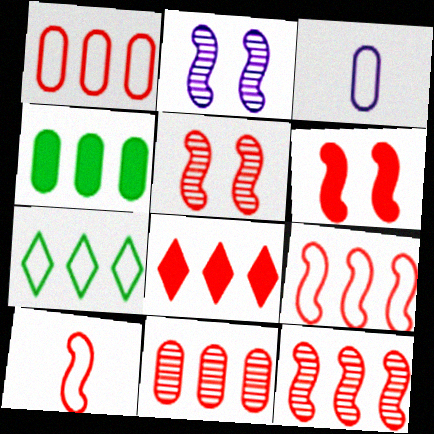[[1, 8, 12], 
[6, 10, 12], 
[8, 9, 11]]